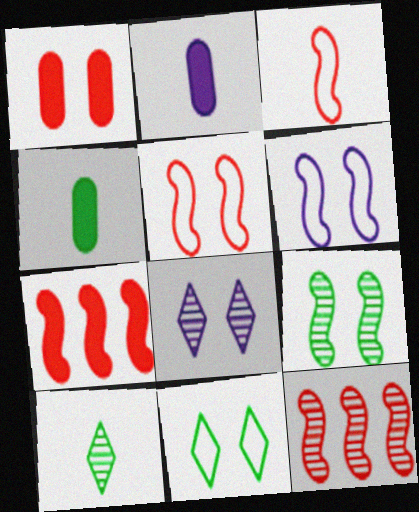[[2, 3, 10], 
[2, 11, 12]]